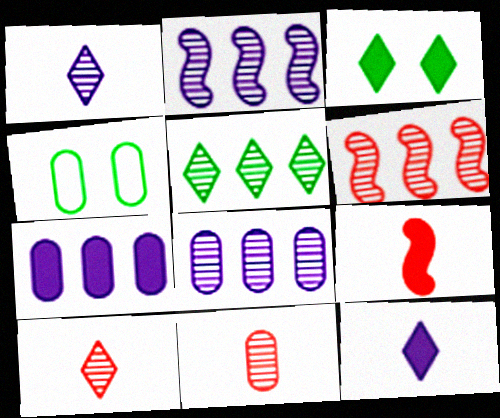[[3, 7, 9], 
[4, 6, 12], 
[4, 7, 11], 
[5, 6, 8]]